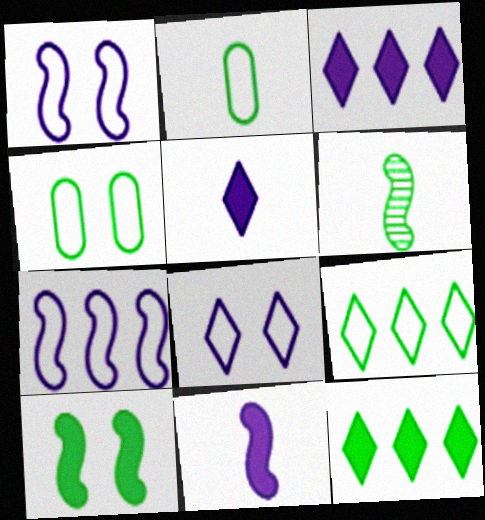[[4, 6, 12]]